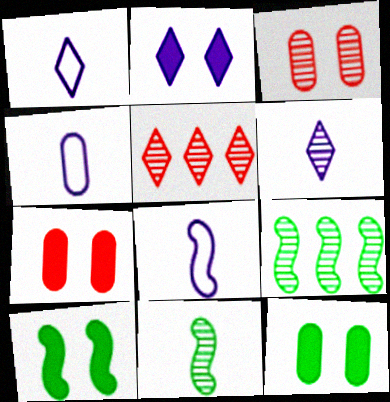[[1, 4, 8], 
[1, 7, 9], 
[2, 7, 10], 
[3, 6, 9], 
[4, 5, 10], 
[5, 8, 12]]